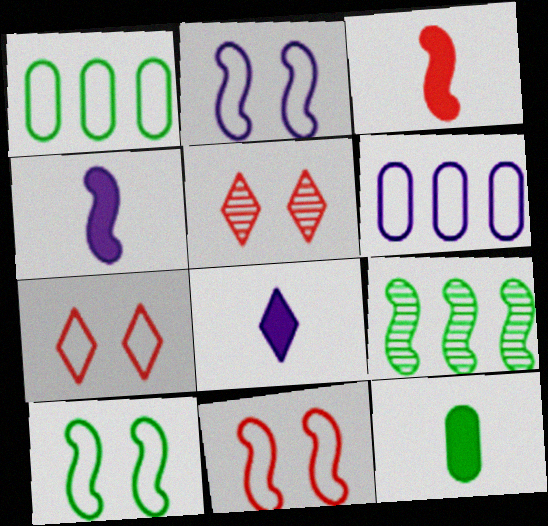[[1, 4, 5], 
[2, 3, 9], 
[2, 10, 11], 
[3, 8, 12], 
[4, 9, 11]]